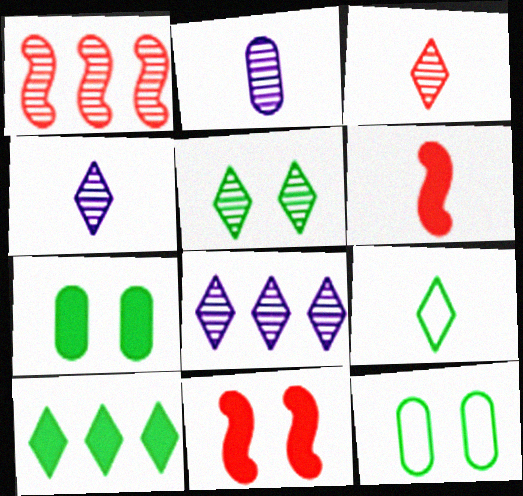[[1, 2, 5], 
[2, 6, 9], 
[3, 5, 8], 
[5, 9, 10], 
[6, 8, 12]]